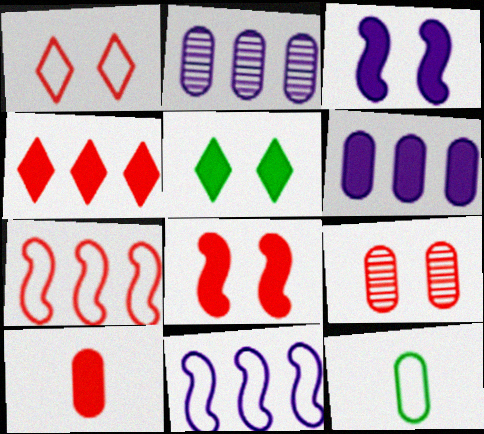[[1, 8, 9], 
[1, 11, 12], 
[4, 8, 10], 
[6, 9, 12]]